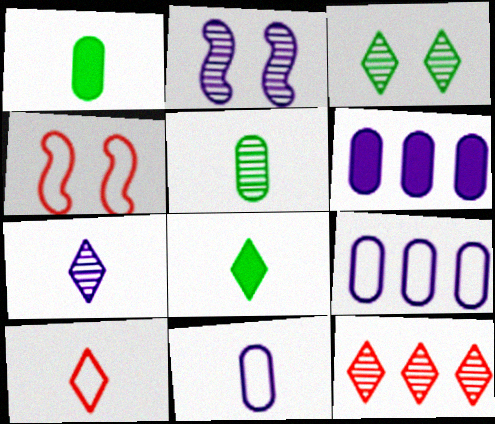[[2, 5, 12], 
[3, 7, 12], 
[7, 8, 10]]